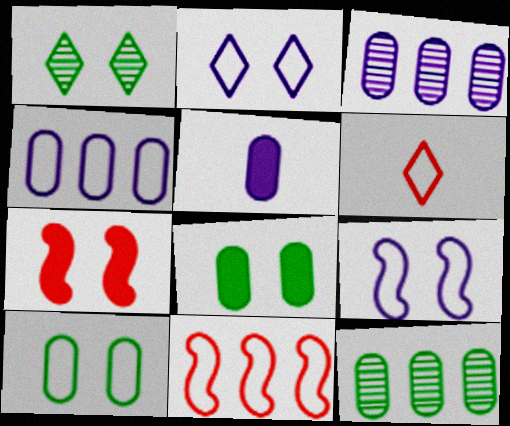[[1, 5, 11]]